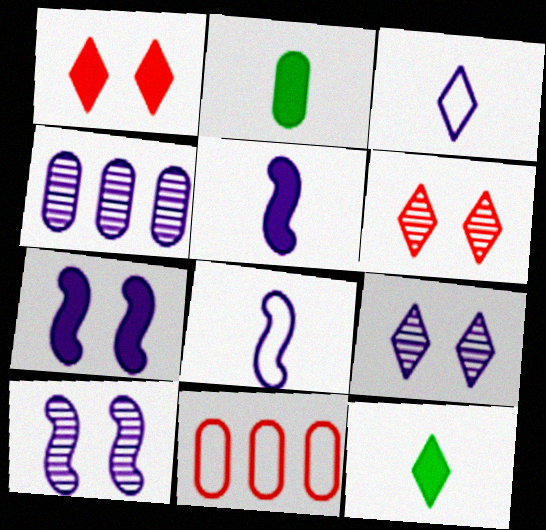[[3, 4, 7], 
[10, 11, 12]]